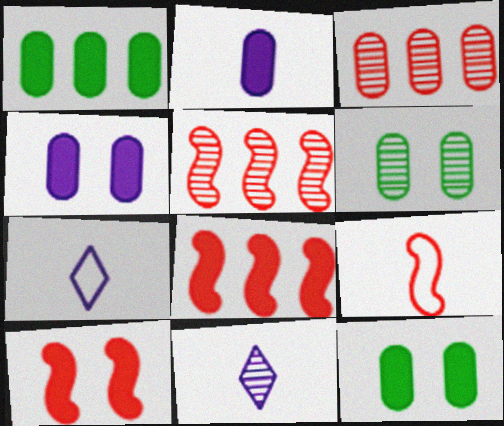[[5, 6, 11], 
[5, 7, 12], 
[5, 9, 10], 
[6, 7, 8]]